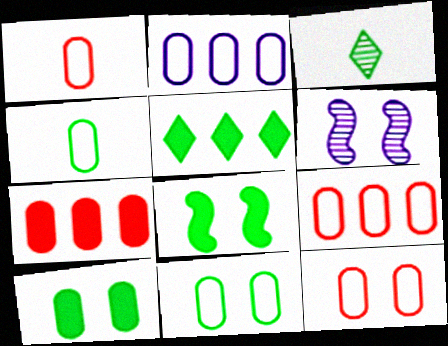[[1, 2, 11], 
[1, 5, 6], 
[1, 9, 12], 
[2, 4, 12]]